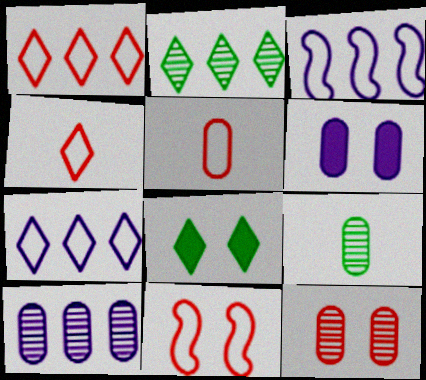[[1, 5, 11], 
[9, 10, 12]]